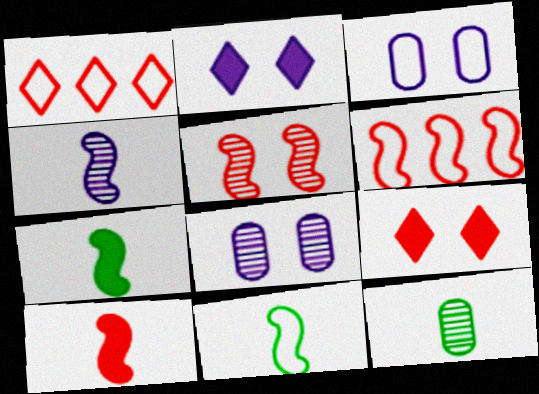[[1, 3, 11], 
[1, 7, 8], 
[2, 6, 12], 
[4, 10, 11], 
[5, 6, 10]]